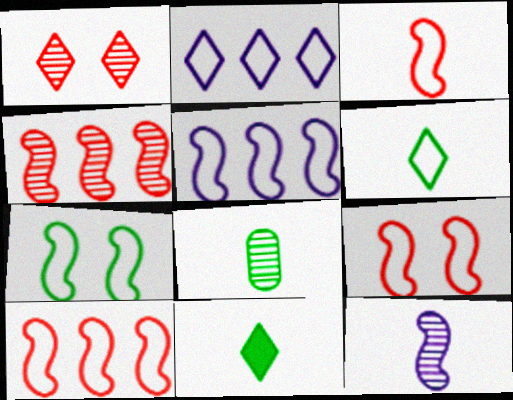[[1, 2, 11], 
[3, 5, 7], 
[3, 9, 10]]